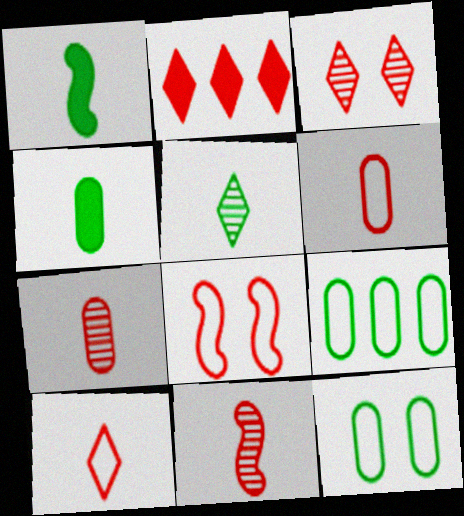[[2, 3, 10], 
[2, 7, 8]]